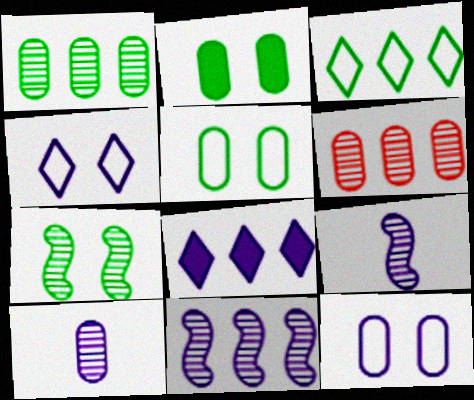[[8, 9, 12]]